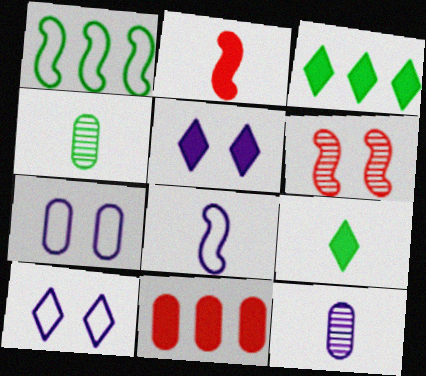[[4, 7, 11]]